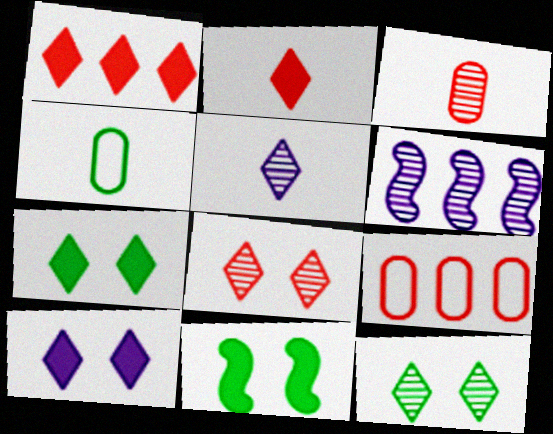[[3, 6, 12], 
[5, 9, 11]]